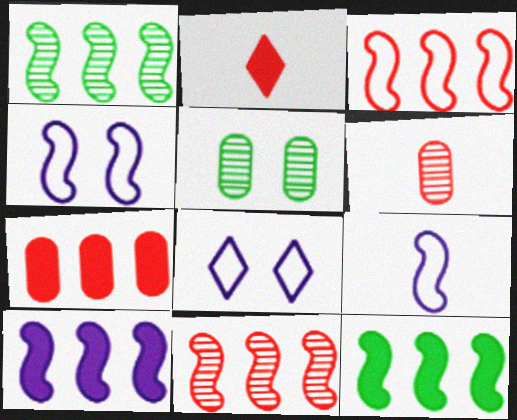[[1, 3, 10], 
[6, 8, 12]]